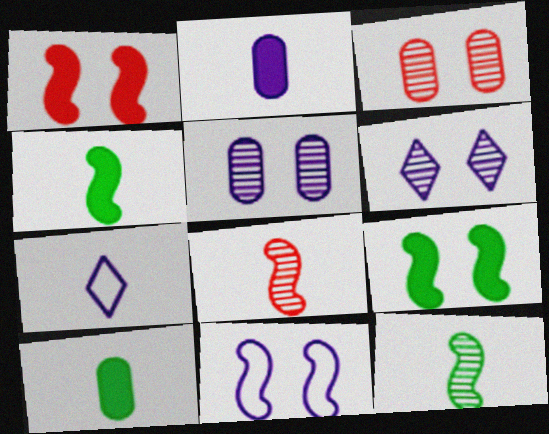[[7, 8, 10]]